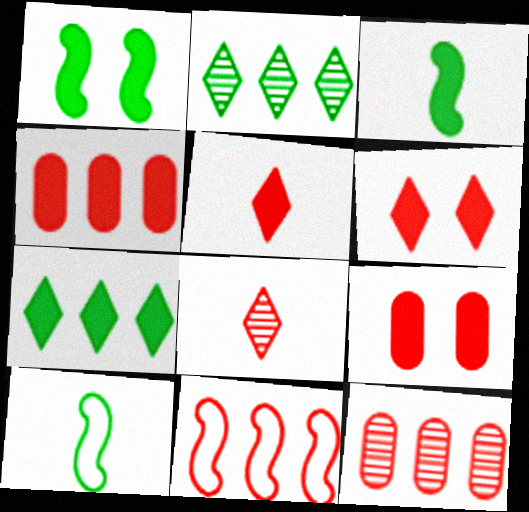[[8, 9, 11]]